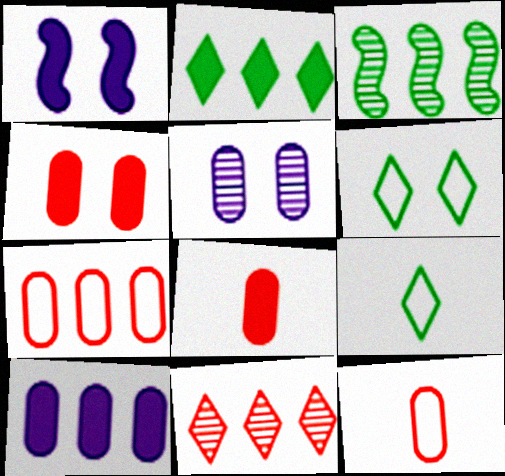[[1, 2, 8]]